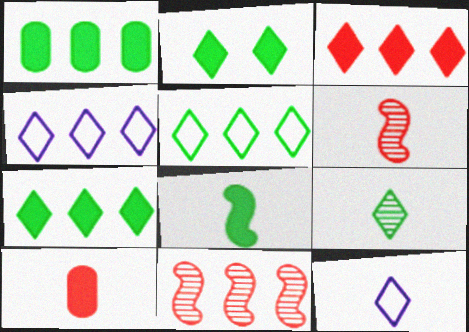[[1, 2, 8], 
[1, 4, 11], 
[2, 5, 9]]